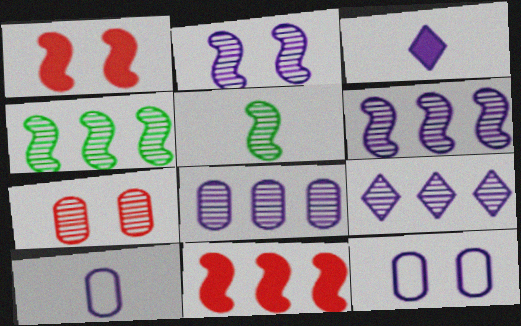[[3, 6, 12], 
[5, 7, 9], 
[6, 8, 9]]